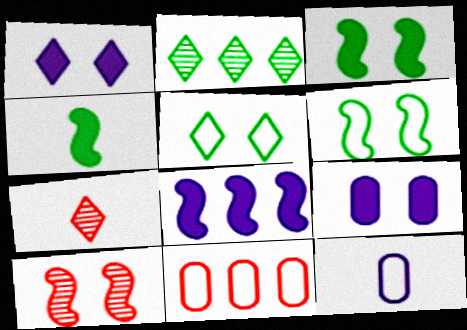[[2, 8, 11], 
[4, 7, 12], 
[5, 9, 10]]